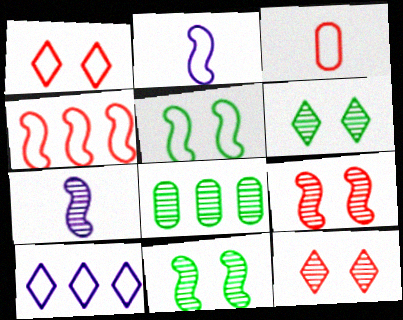[[1, 3, 4], 
[2, 4, 5], 
[3, 5, 10], 
[7, 8, 12]]